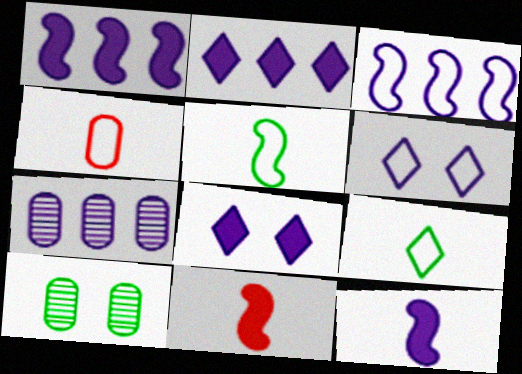[[2, 3, 7], 
[6, 7, 12]]